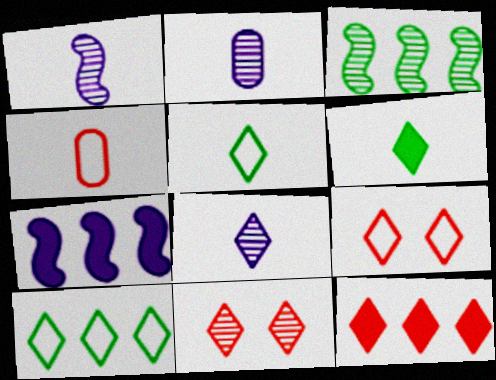[[1, 2, 8], 
[1, 4, 6], 
[2, 3, 11]]